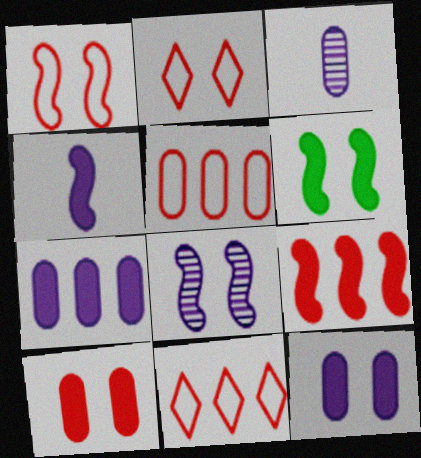[[1, 6, 8], 
[3, 6, 11], 
[4, 6, 9]]